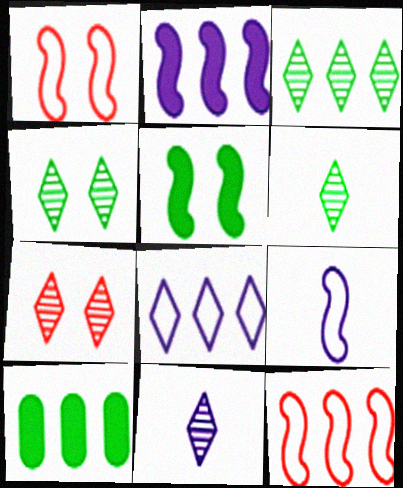[[1, 10, 11], 
[3, 4, 6], 
[3, 7, 11], 
[7, 9, 10]]